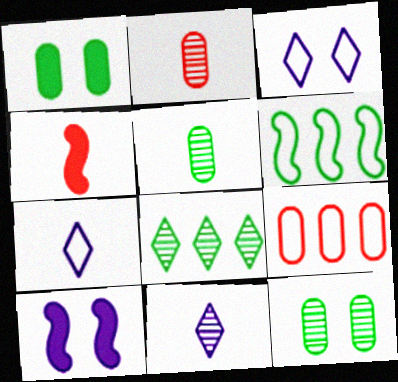[[4, 5, 7]]